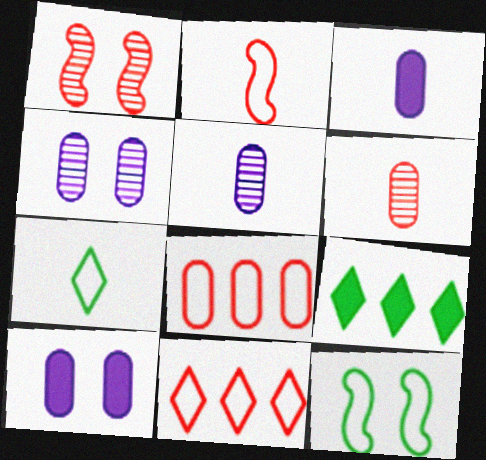[[2, 4, 9]]